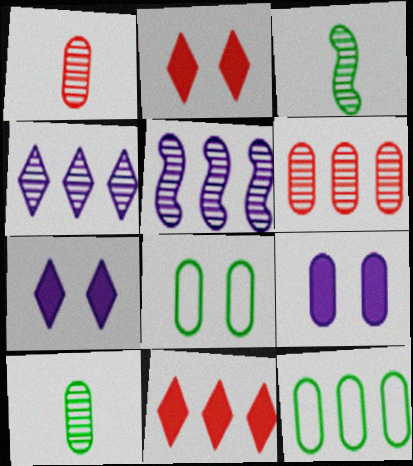[[1, 9, 12], 
[5, 11, 12]]